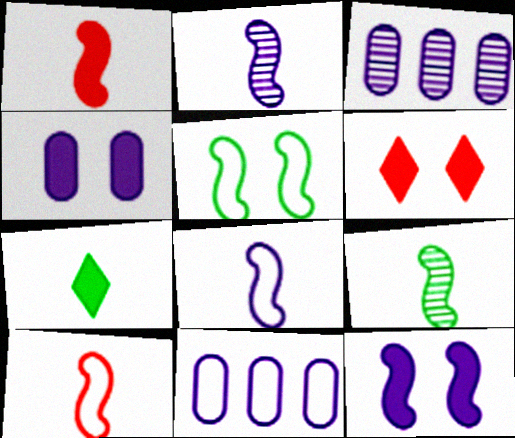[[1, 8, 9], 
[6, 9, 11]]